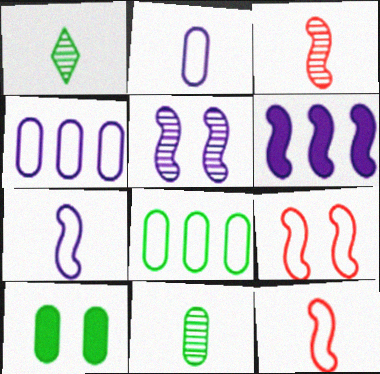[[5, 6, 7], 
[8, 10, 11]]